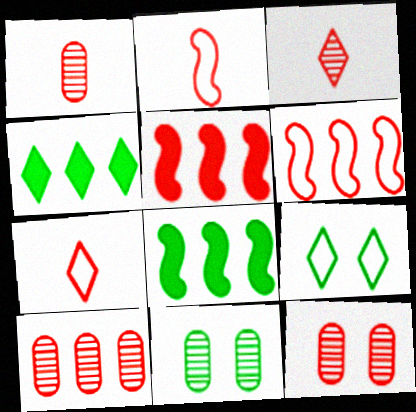[[1, 10, 12], 
[5, 7, 12]]